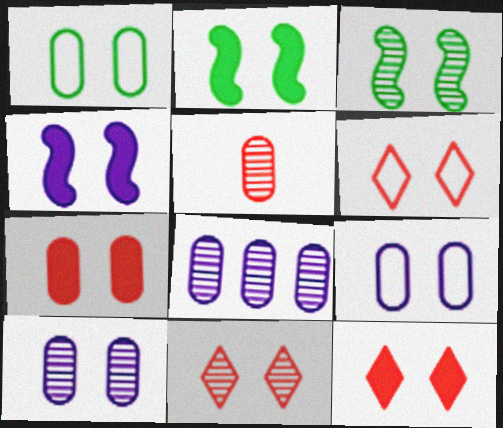[[1, 4, 11], 
[1, 7, 10], 
[2, 6, 10], 
[2, 9, 11], 
[3, 9, 12], 
[3, 10, 11], 
[6, 11, 12]]